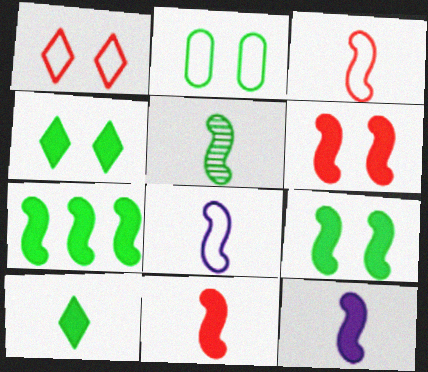[[3, 5, 12], 
[5, 8, 11], 
[6, 7, 12]]